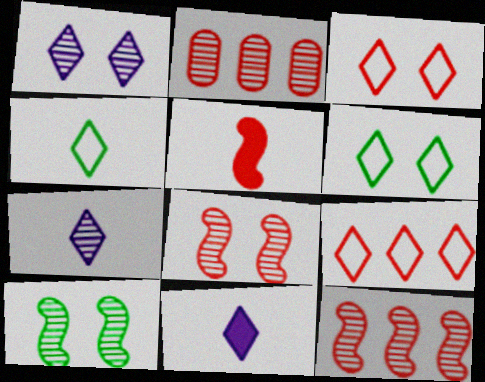[[2, 3, 5], 
[2, 7, 10]]